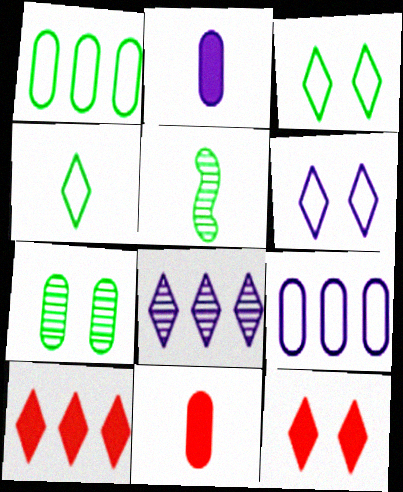[[4, 8, 12], 
[5, 9, 12], 
[7, 9, 11]]